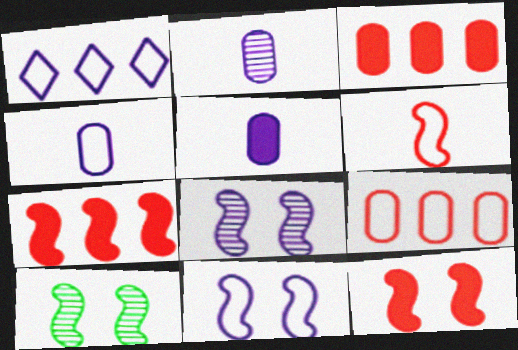[[1, 4, 11], 
[1, 5, 8], 
[2, 4, 5], 
[10, 11, 12]]